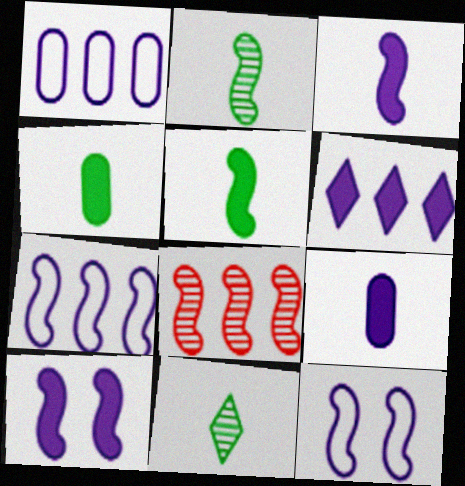[[5, 8, 12], 
[6, 9, 10]]